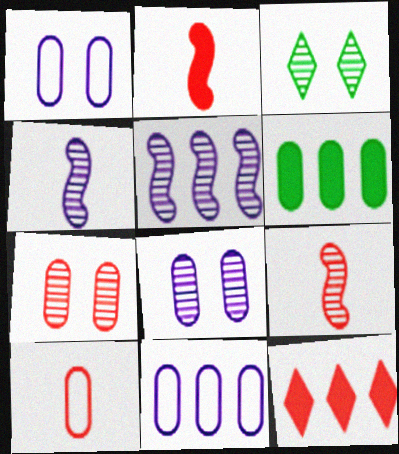[[2, 3, 11], 
[6, 8, 10]]